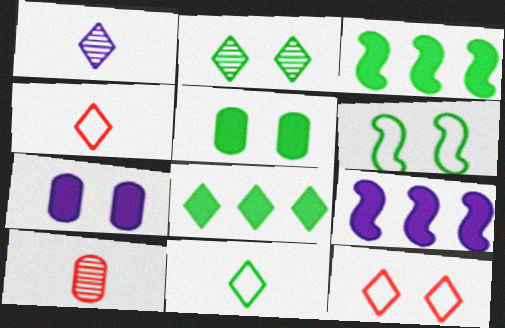[[1, 8, 12], 
[2, 5, 6], 
[2, 8, 11]]